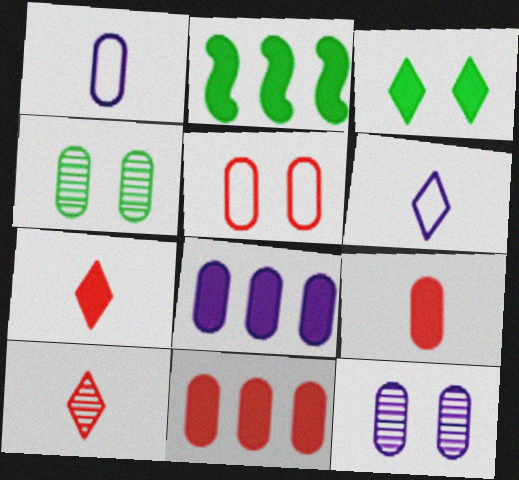[[1, 4, 11], 
[1, 8, 12]]